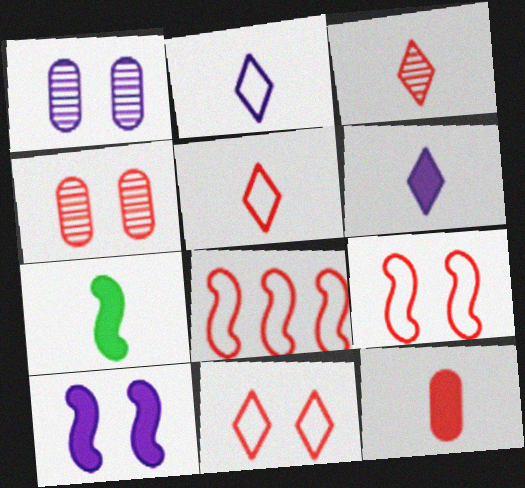[[6, 7, 12]]